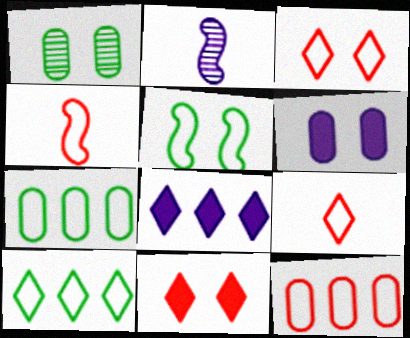[[1, 4, 8], 
[2, 7, 11], 
[3, 4, 12]]